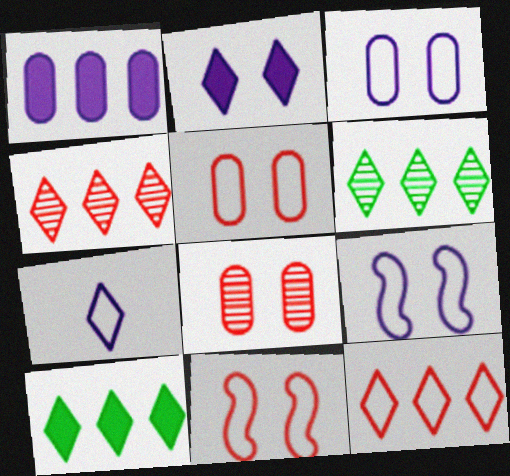[]